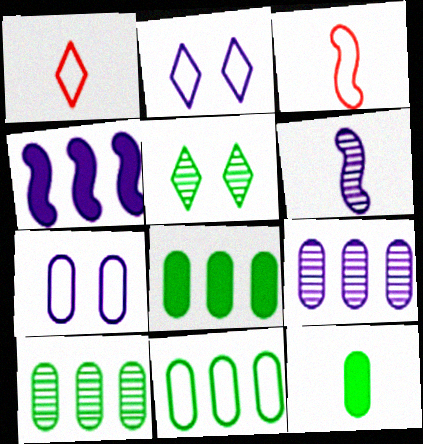[[1, 6, 12], 
[2, 3, 11], 
[8, 10, 11]]